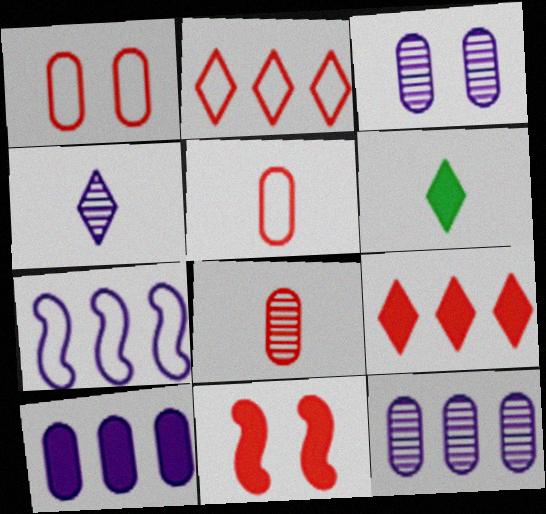[[2, 8, 11], 
[6, 10, 11]]